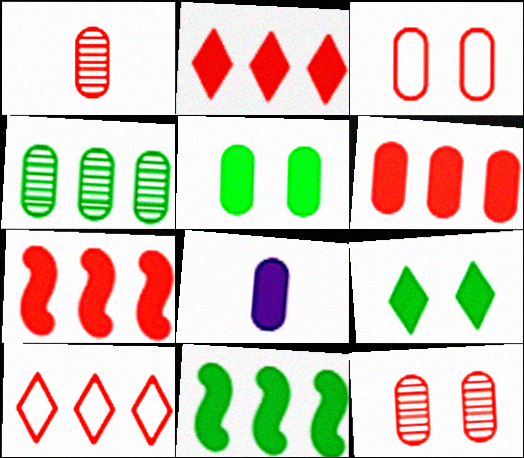[[1, 3, 6], 
[2, 6, 7], 
[3, 4, 8], 
[5, 6, 8], 
[7, 8, 9]]